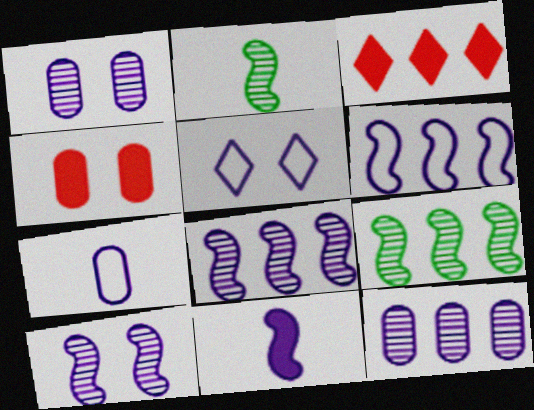[[5, 6, 7], 
[5, 11, 12], 
[6, 10, 11]]